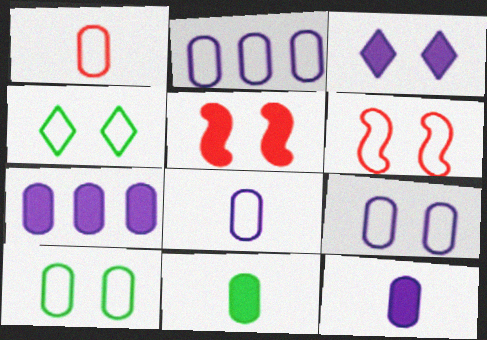[[1, 2, 10], 
[2, 8, 9], 
[4, 6, 9]]